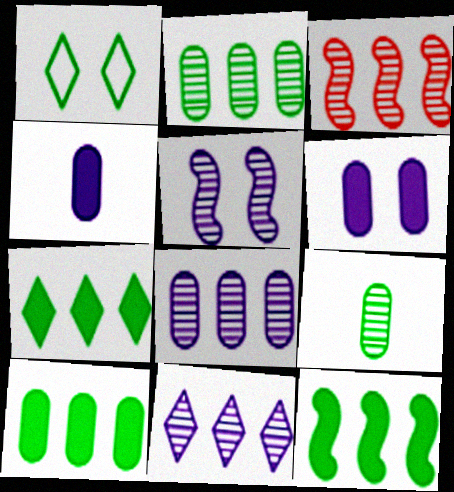[[1, 3, 4], 
[1, 9, 12], 
[2, 3, 11], 
[7, 10, 12]]